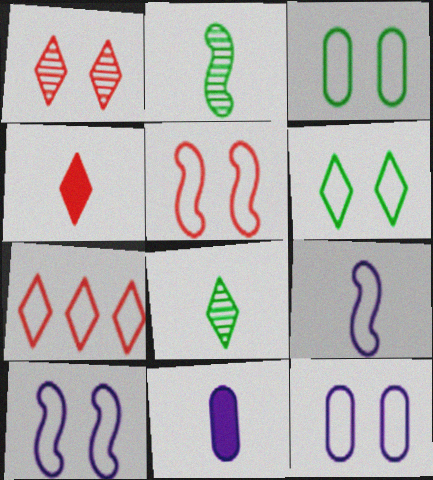[[1, 4, 7], 
[3, 7, 9], 
[5, 6, 12]]